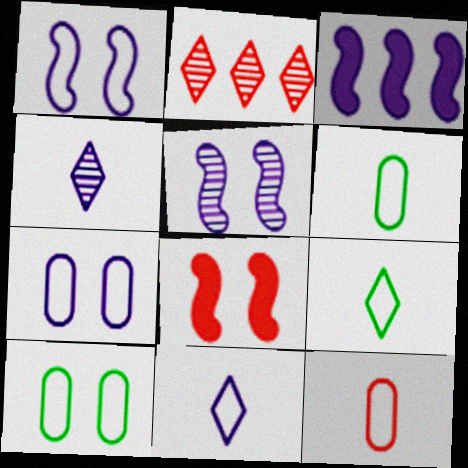[[2, 8, 12], 
[3, 4, 7]]